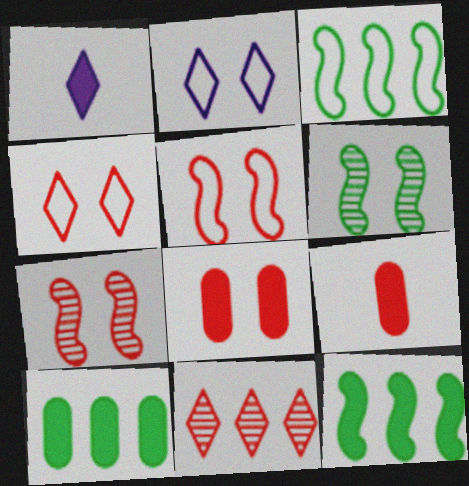[[1, 8, 12], 
[2, 6, 8], 
[4, 7, 8], 
[5, 9, 11]]